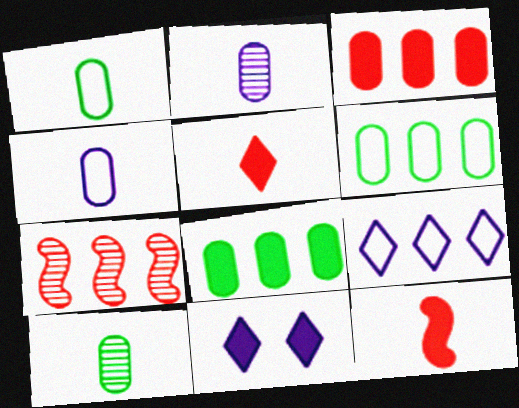[[1, 7, 11], 
[7, 8, 9], 
[8, 11, 12]]